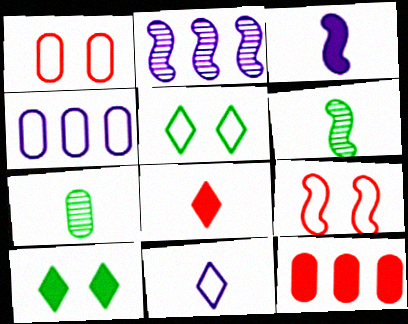[[3, 10, 12]]